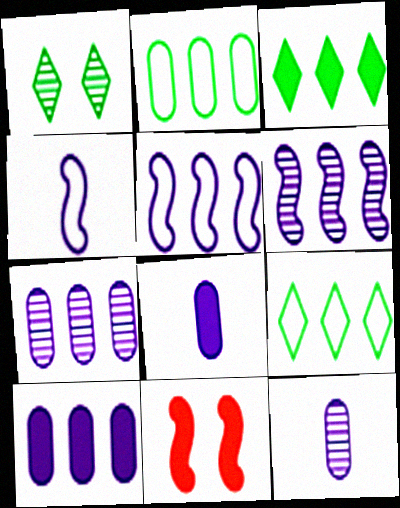[[3, 8, 11], 
[9, 11, 12]]